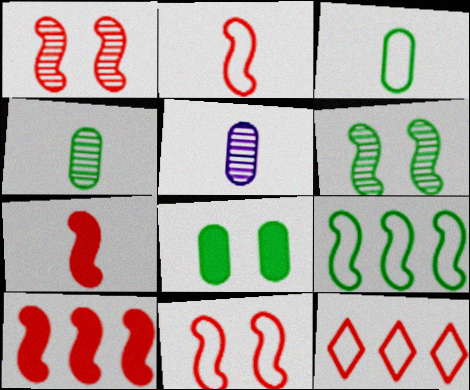[[1, 2, 10]]